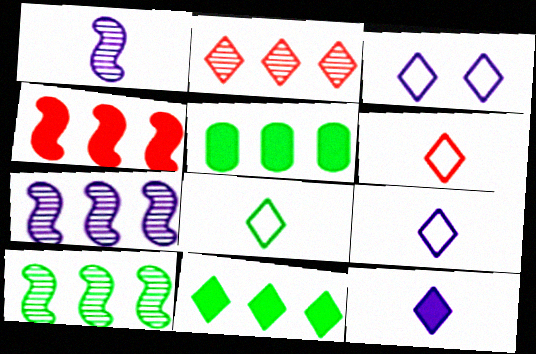[[6, 8, 9]]